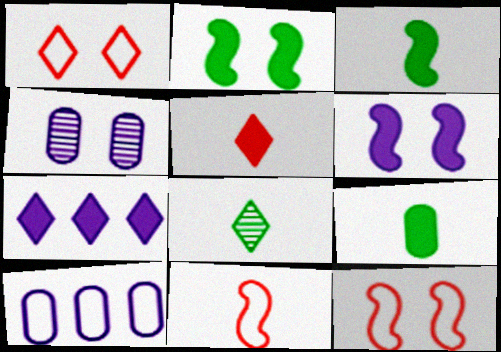[[1, 2, 4], 
[1, 7, 8]]